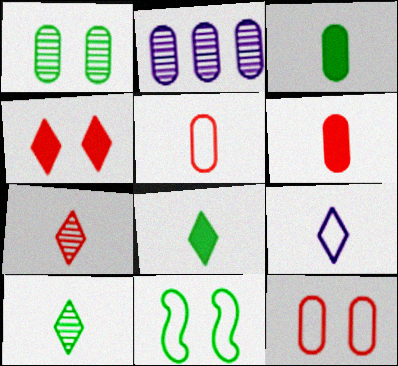[[2, 3, 12], 
[7, 8, 9]]